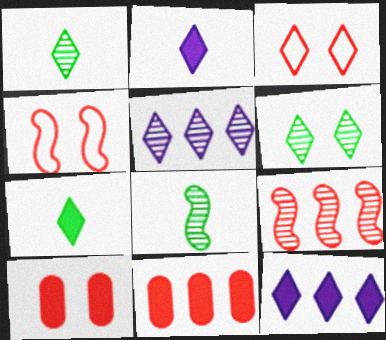[[1, 3, 12], 
[3, 5, 7]]